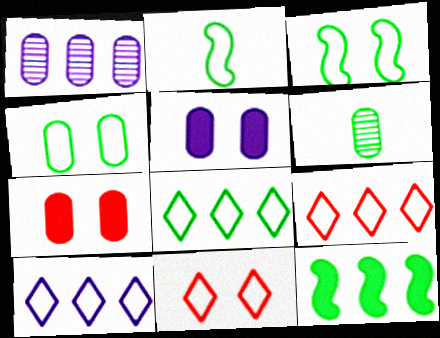[[1, 9, 12], 
[2, 4, 8], 
[8, 9, 10]]